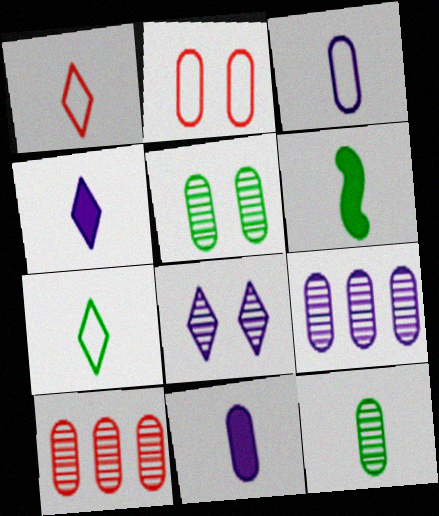[[6, 7, 12]]